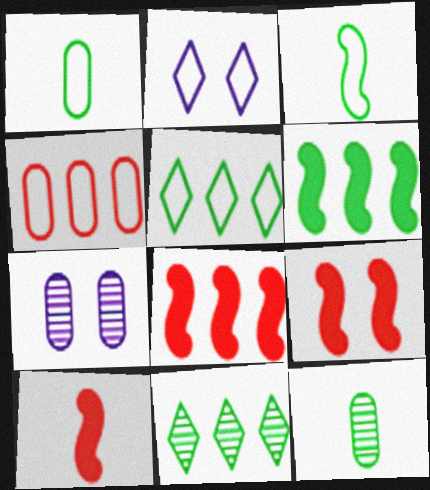[[2, 3, 4], 
[2, 8, 12], 
[5, 7, 10], 
[8, 9, 10]]